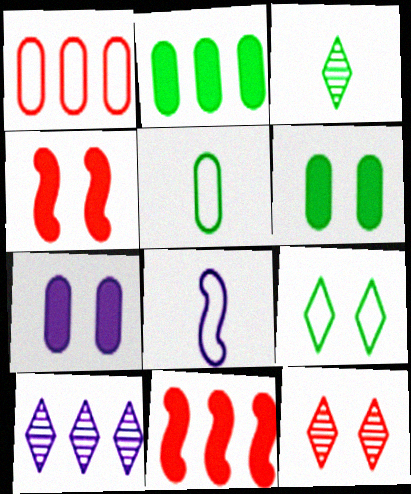[[1, 8, 9], 
[2, 8, 12], 
[3, 10, 12], 
[4, 5, 10], 
[7, 8, 10]]